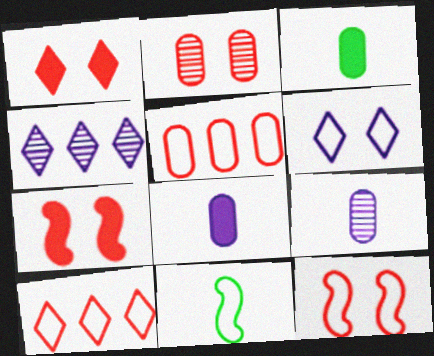[[1, 2, 12], 
[3, 4, 12], 
[5, 6, 11]]